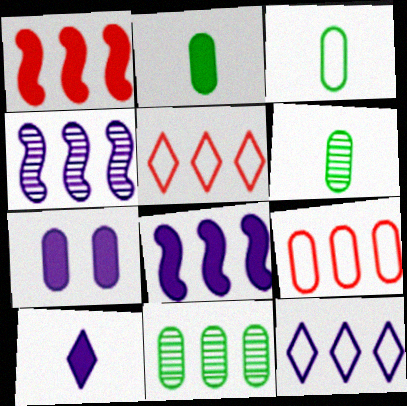[[1, 11, 12], 
[2, 3, 6], 
[5, 8, 11], 
[6, 7, 9], 
[7, 8, 10]]